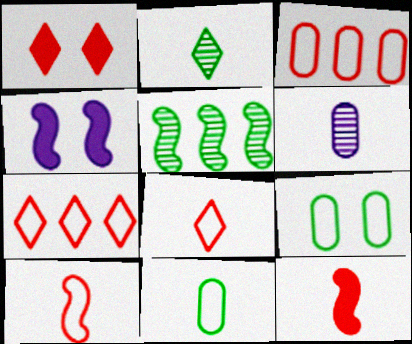[[2, 3, 4], 
[4, 5, 10]]